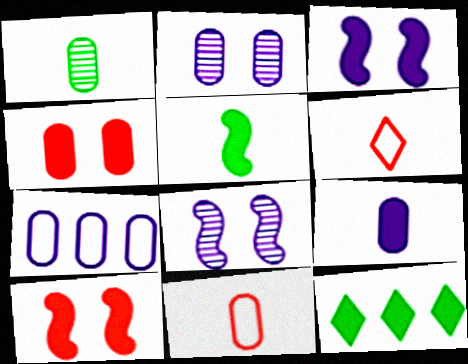[[1, 4, 7], 
[1, 9, 11], 
[2, 7, 9], 
[8, 11, 12], 
[9, 10, 12]]